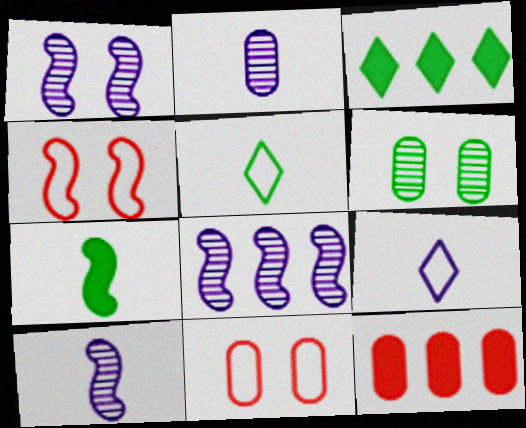[[1, 5, 12], 
[1, 8, 10], 
[2, 3, 4], 
[3, 10, 11], 
[4, 7, 8]]